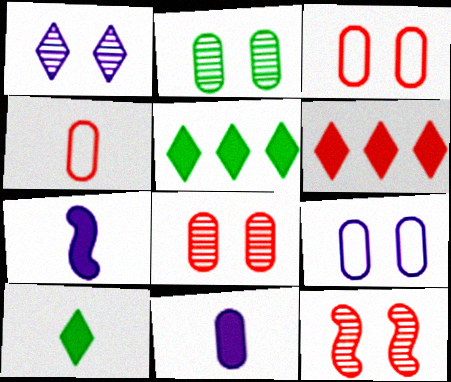[[1, 2, 12], 
[4, 6, 12]]